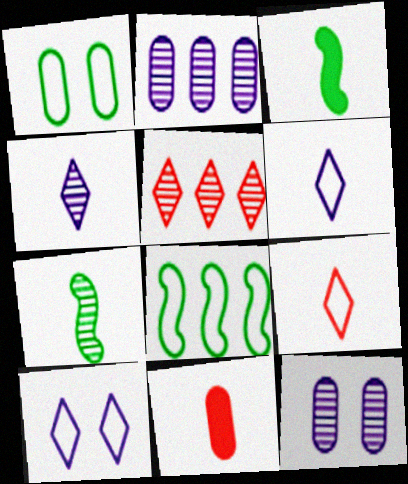[[1, 2, 11], 
[5, 7, 12], 
[6, 7, 11]]